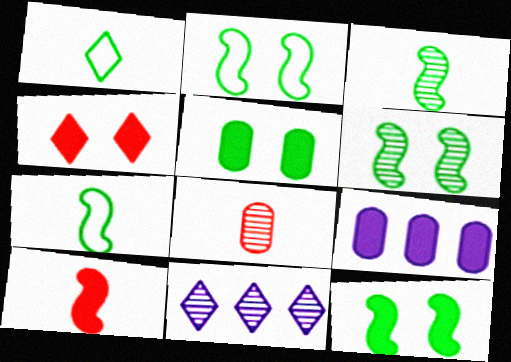[[1, 4, 11], 
[2, 6, 12], 
[6, 8, 11]]